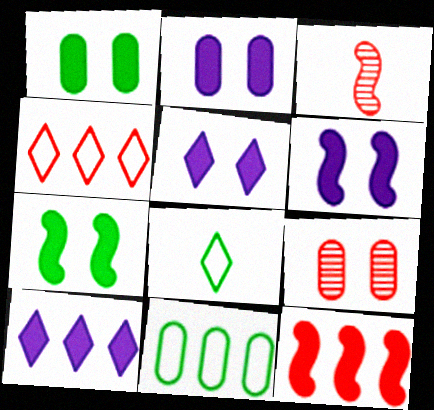[[2, 5, 6], 
[3, 5, 11]]